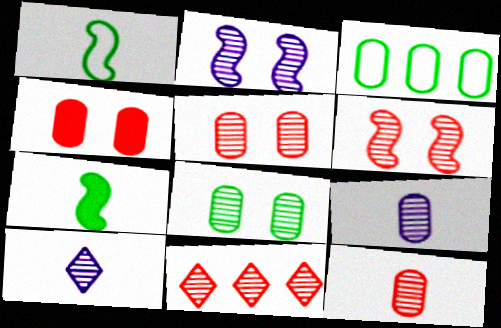[[3, 4, 9], 
[6, 11, 12]]